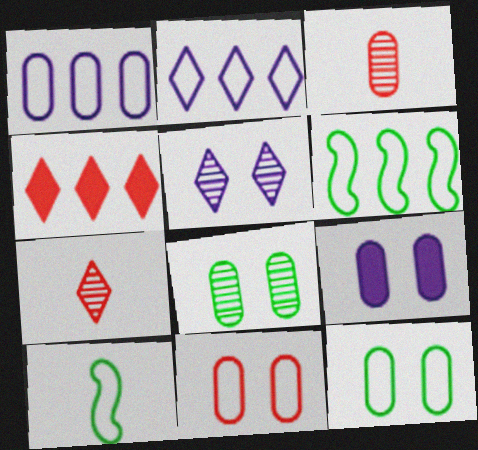[[2, 10, 11], 
[6, 7, 9], 
[8, 9, 11]]